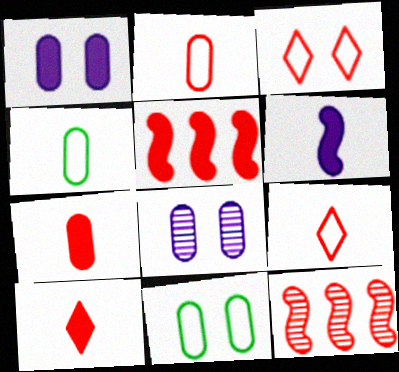[[3, 7, 12]]